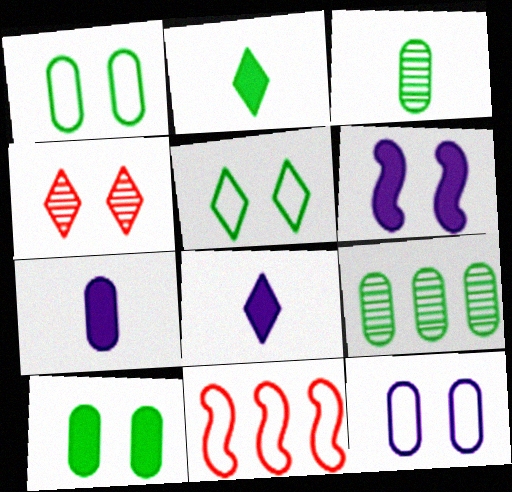[[1, 4, 6]]